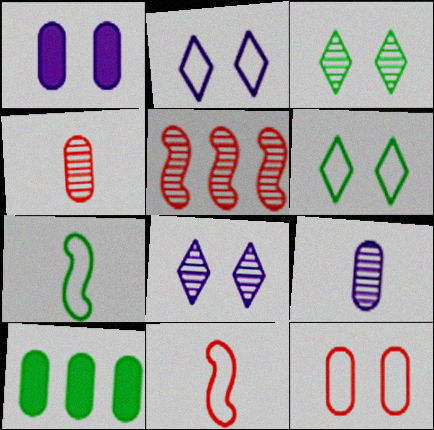[[3, 5, 9], 
[3, 7, 10], 
[8, 10, 11], 
[9, 10, 12]]